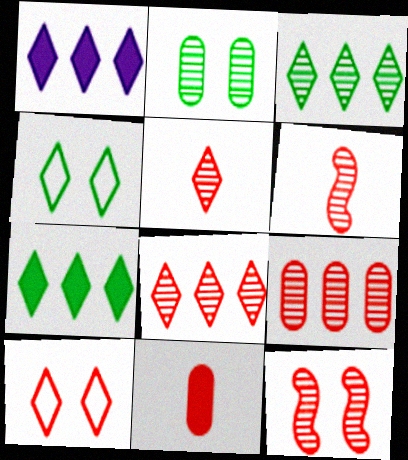[[1, 4, 5], 
[5, 9, 12]]